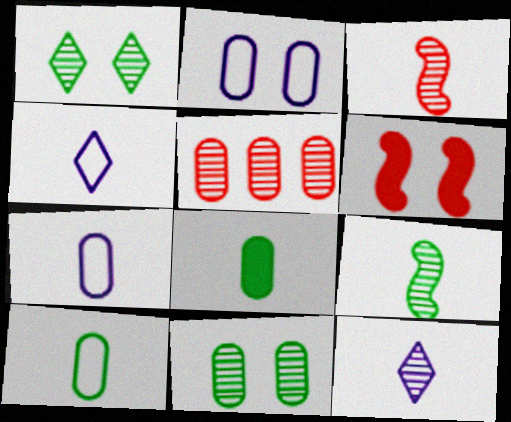[[1, 2, 6], 
[2, 5, 8], 
[3, 4, 8]]